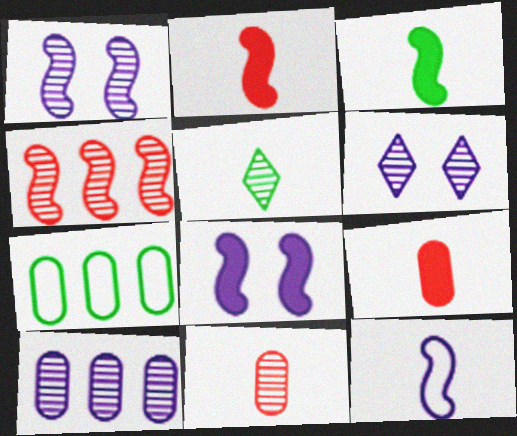[[2, 6, 7], 
[5, 9, 12]]